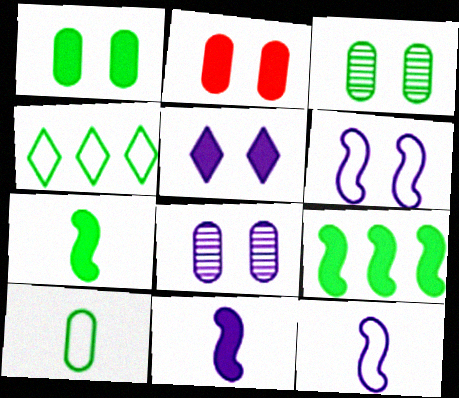[[3, 4, 7], 
[5, 6, 8]]